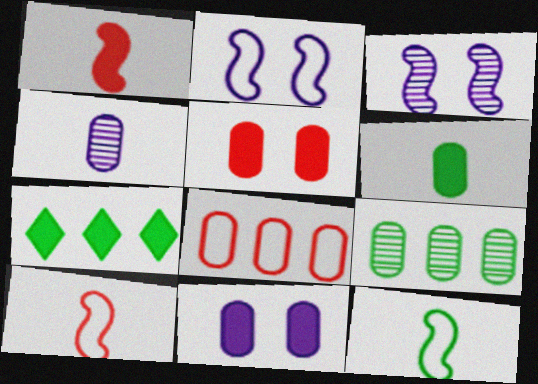[[1, 7, 11]]